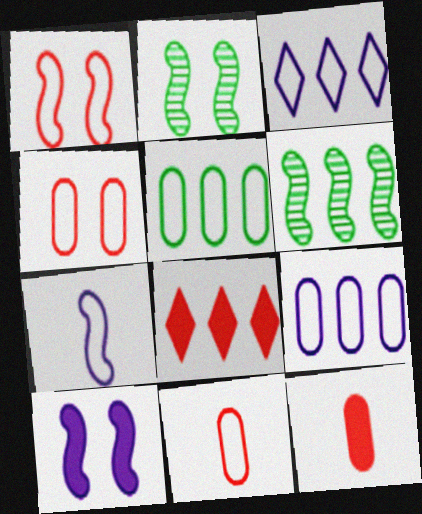[[1, 2, 10], 
[2, 3, 12], 
[6, 8, 9]]